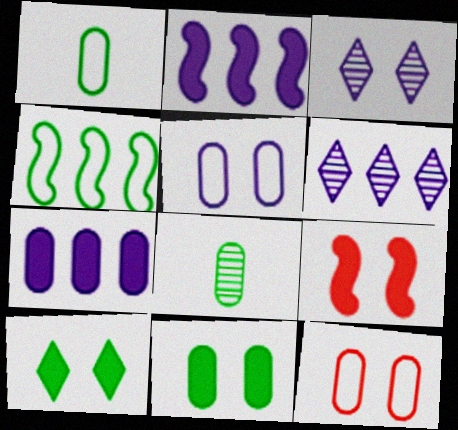[[1, 6, 9], 
[4, 8, 10], 
[7, 8, 12]]